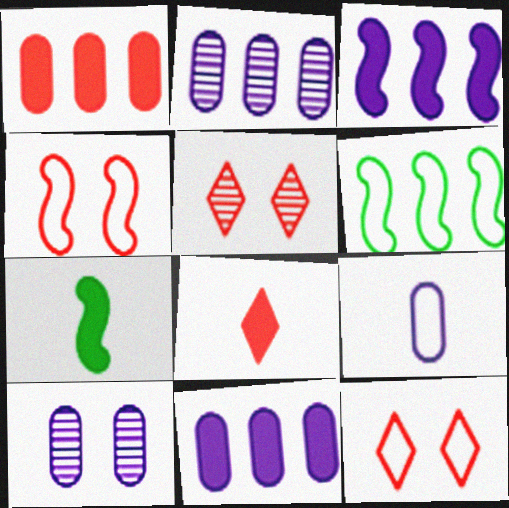[[2, 7, 12], 
[6, 8, 10], 
[6, 9, 12], 
[9, 10, 11]]